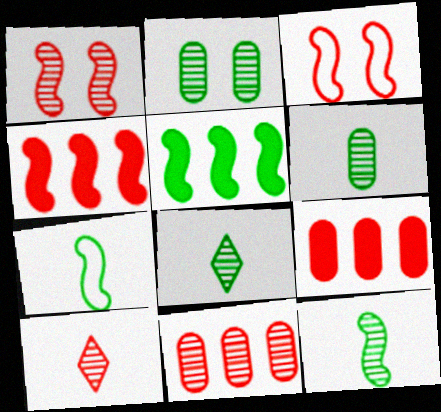[[1, 10, 11], 
[3, 9, 10], 
[6, 8, 12]]